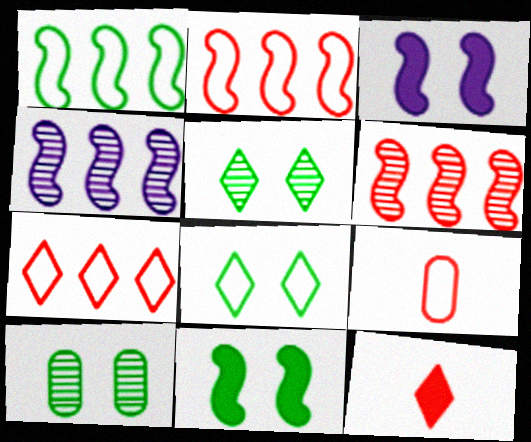[[8, 10, 11]]